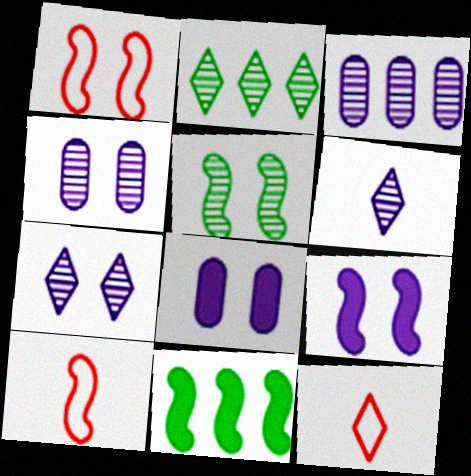[[1, 5, 9], 
[2, 8, 10], 
[4, 11, 12]]